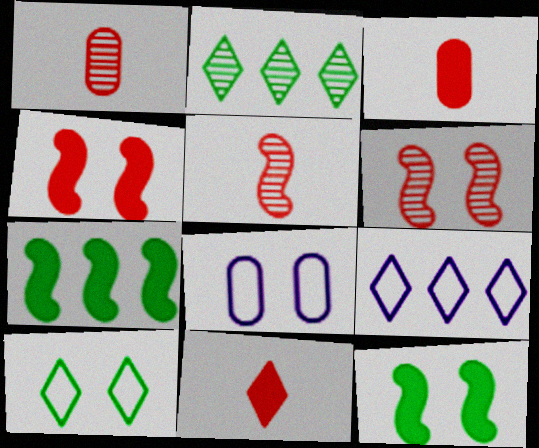[[1, 9, 12]]